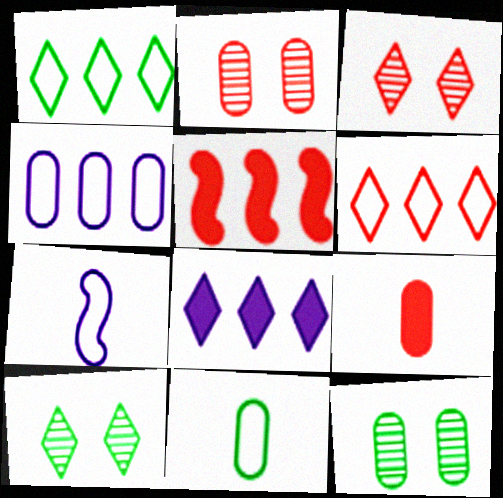[[4, 9, 12]]